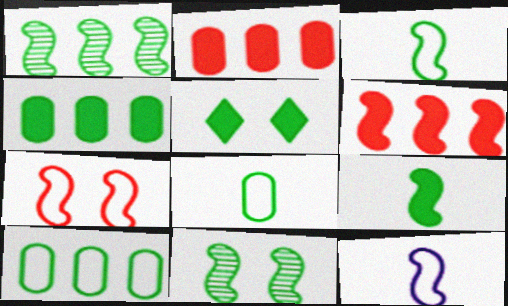[[1, 5, 8], 
[4, 5, 9], 
[6, 11, 12]]